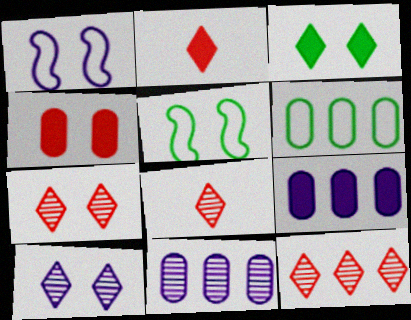[[2, 5, 11], 
[4, 5, 10], 
[5, 8, 9], 
[7, 8, 12]]